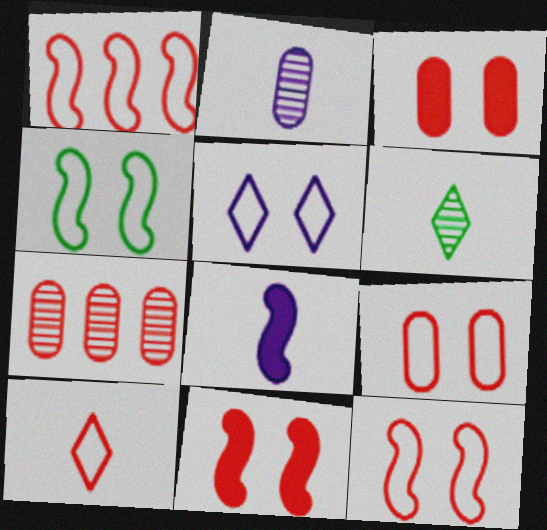[[1, 9, 10], 
[4, 5, 9], 
[7, 10, 11]]